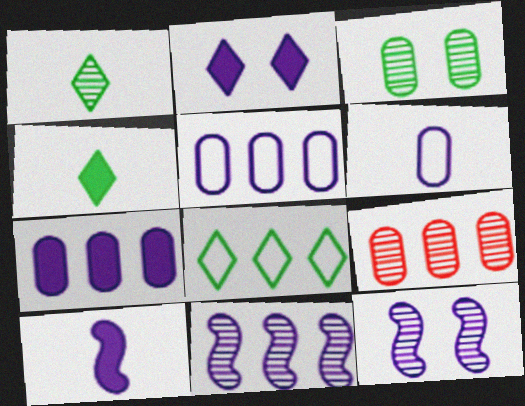[[1, 9, 12], 
[2, 6, 11], 
[2, 7, 10]]